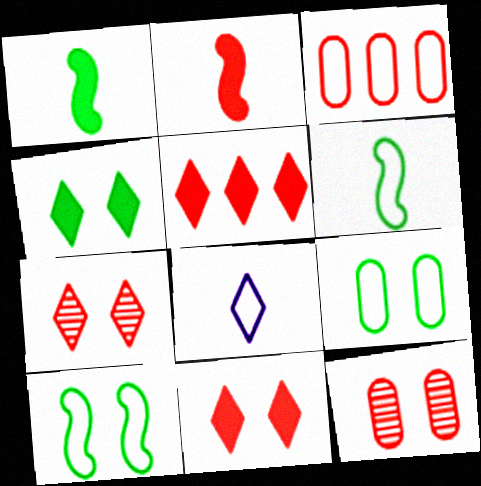[[2, 3, 7], 
[3, 8, 10]]